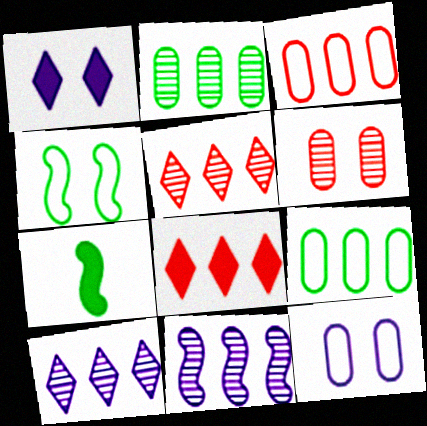[[1, 4, 6], 
[2, 5, 11], 
[5, 7, 12], 
[8, 9, 11]]